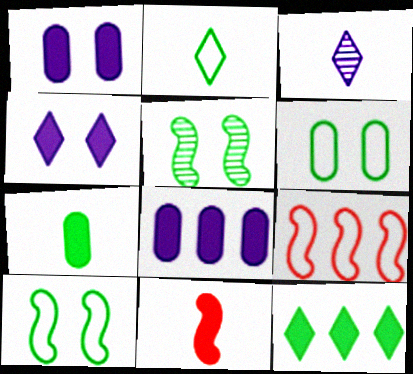[[1, 11, 12]]